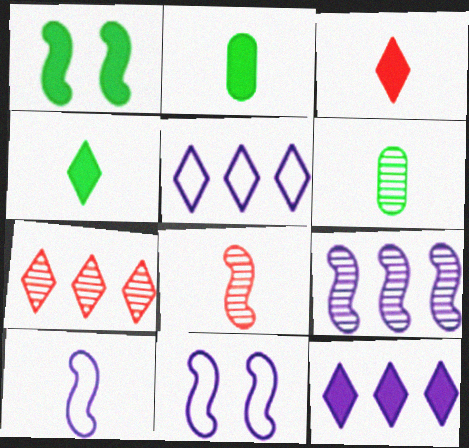[[2, 7, 11], 
[3, 6, 10]]